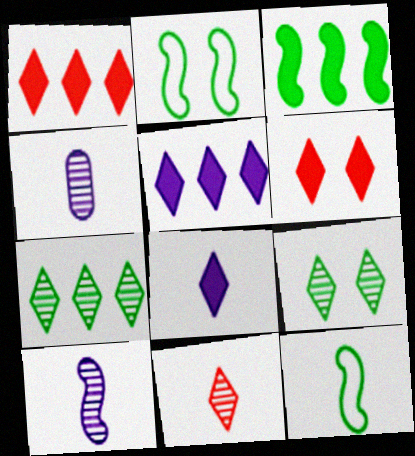[[1, 2, 4]]